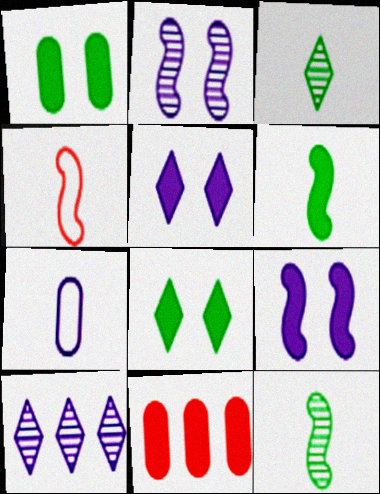[[1, 4, 10], 
[5, 6, 11], 
[7, 9, 10]]